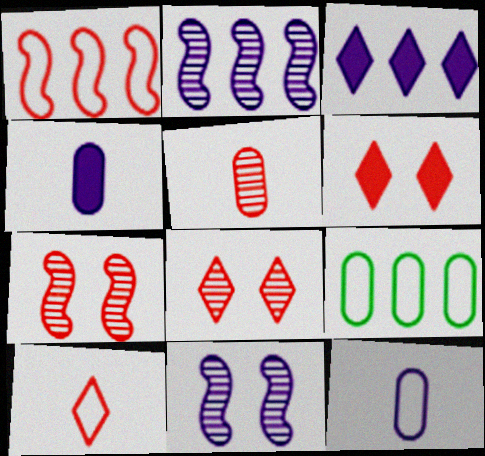[[1, 5, 6], 
[3, 11, 12]]